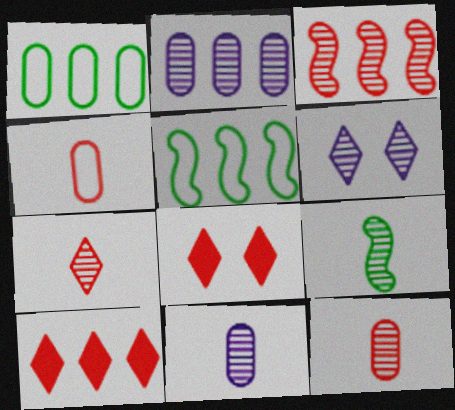[[2, 5, 10], 
[3, 4, 8], 
[5, 8, 11], 
[7, 9, 11]]